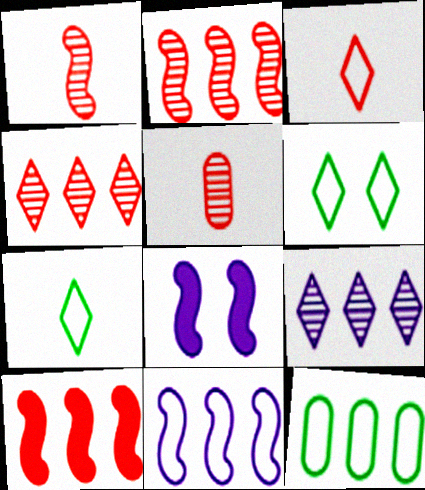[[9, 10, 12]]